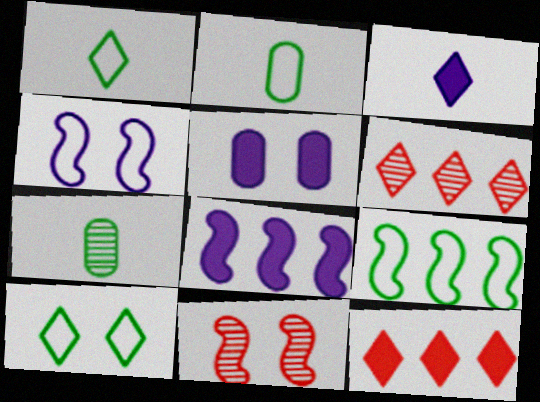[[2, 9, 10], 
[3, 5, 8], 
[3, 6, 10], 
[4, 7, 12], 
[5, 10, 11]]